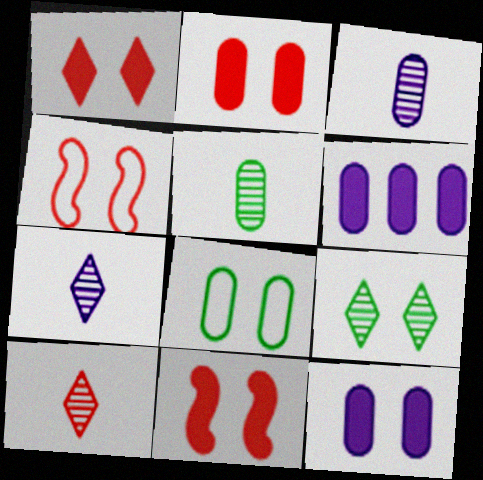[[1, 2, 11], 
[4, 9, 12]]